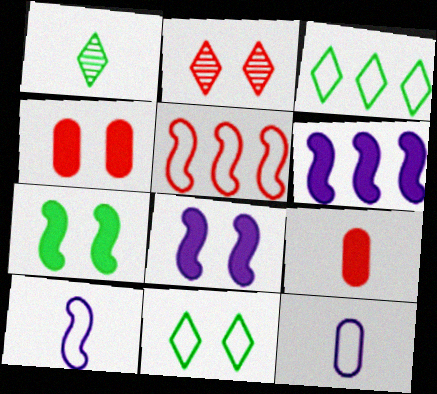[[1, 9, 10], 
[2, 5, 9], 
[5, 11, 12]]